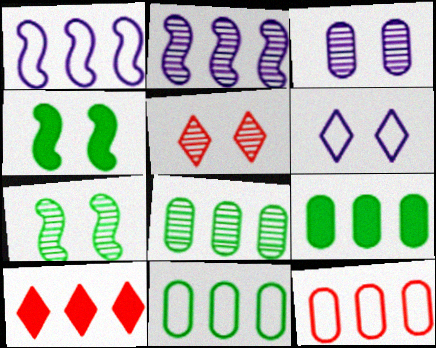[[1, 8, 10], 
[2, 10, 11], 
[3, 5, 7], 
[8, 9, 11]]